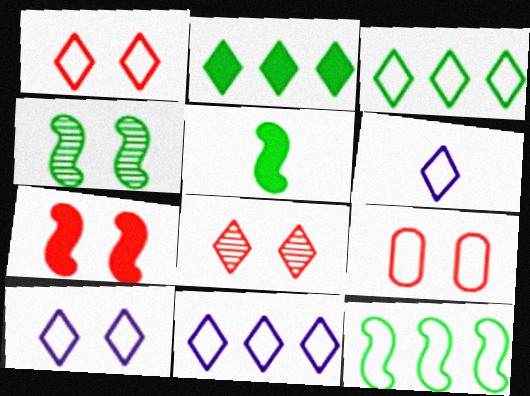[[1, 3, 6], 
[2, 6, 8], 
[4, 5, 12], 
[6, 9, 12], 
[6, 10, 11], 
[7, 8, 9]]